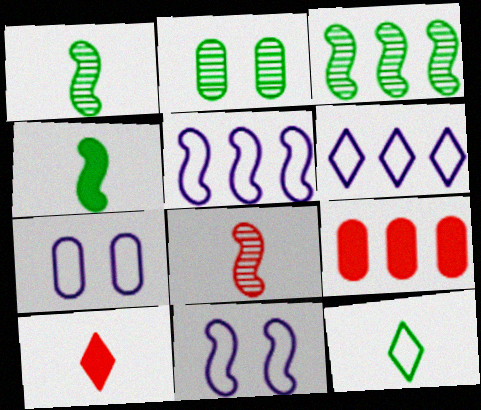[[2, 5, 10], 
[3, 6, 9], 
[3, 7, 10]]